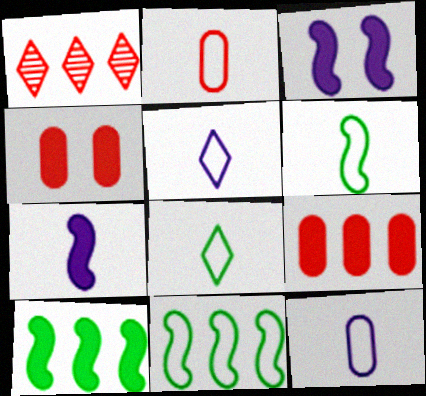[[2, 5, 6]]